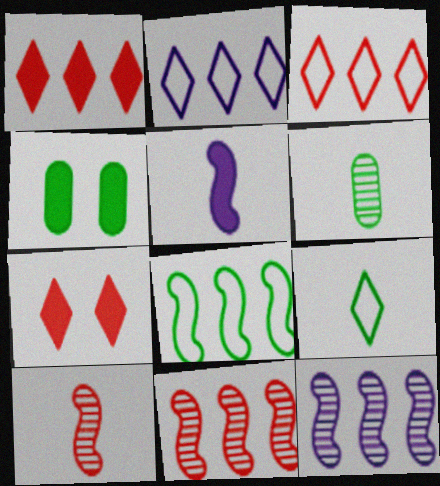[[1, 4, 5], 
[2, 4, 10]]